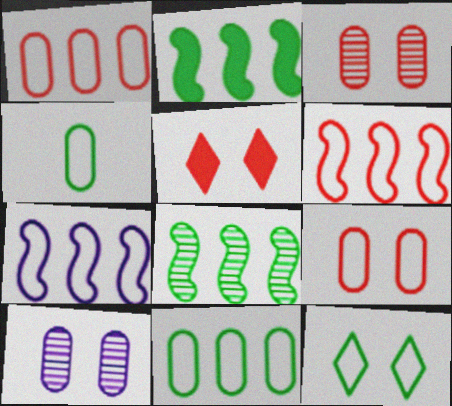[]